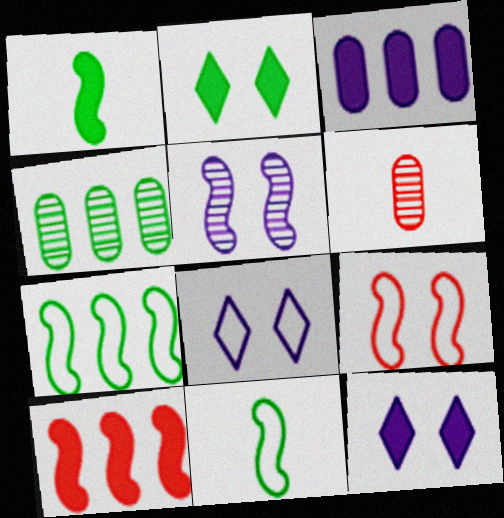[[2, 4, 11], 
[5, 10, 11], 
[6, 7, 12]]